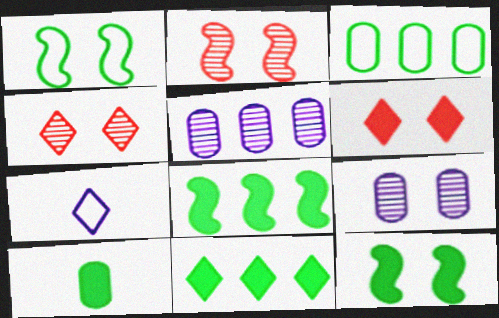[[1, 6, 9], 
[4, 7, 11], 
[10, 11, 12]]